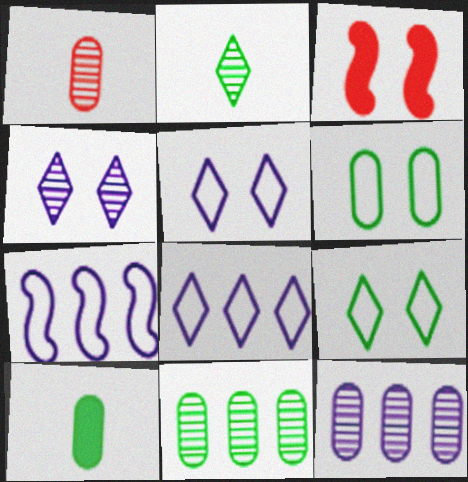[[3, 4, 6], 
[6, 10, 11]]